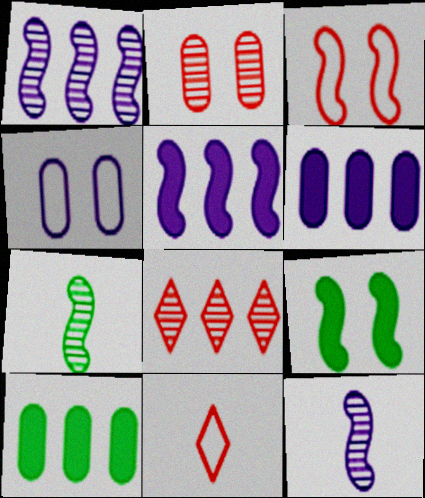[[3, 5, 7]]